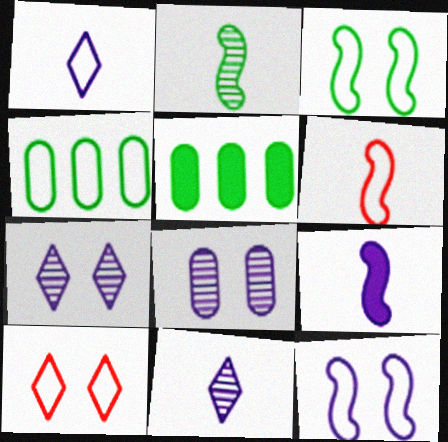[[2, 6, 9], 
[5, 6, 7]]